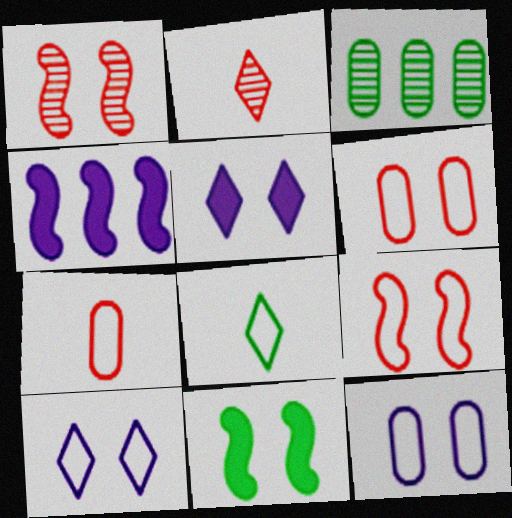[[3, 8, 11]]